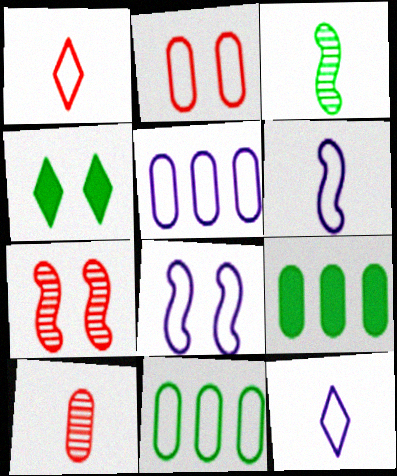[[1, 8, 11], 
[3, 4, 11], 
[5, 8, 12], 
[7, 9, 12]]